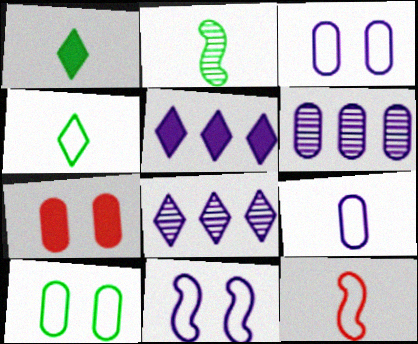[[4, 9, 12]]